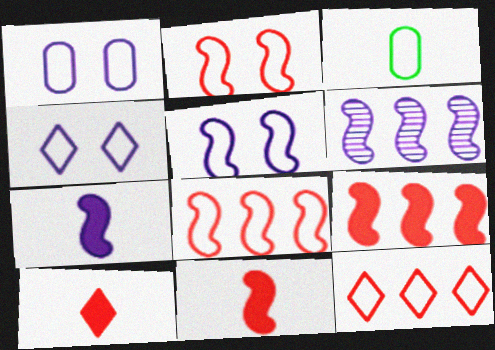[[1, 4, 5], 
[3, 4, 8], 
[3, 5, 12], 
[5, 6, 7]]